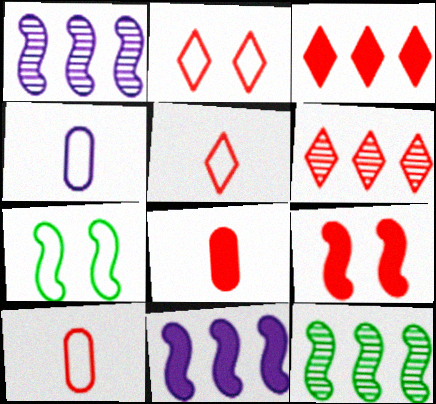[[3, 8, 9], 
[6, 9, 10]]